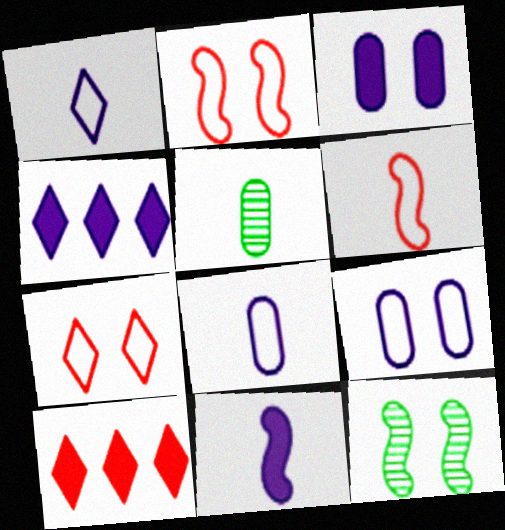[[2, 4, 5], 
[3, 4, 11], 
[3, 7, 12], 
[8, 10, 12]]